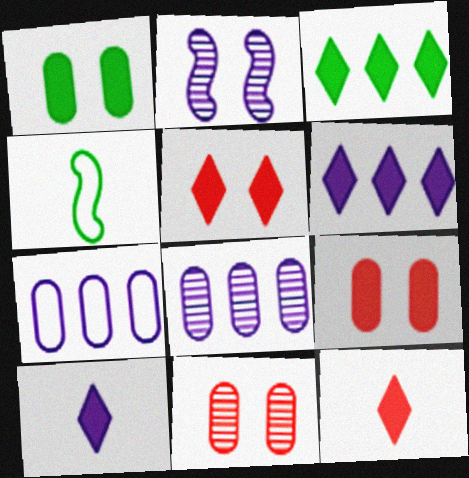[[2, 7, 10], 
[3, 5, 10], 
[4, 5, 8], 
[4, 6, 11]]